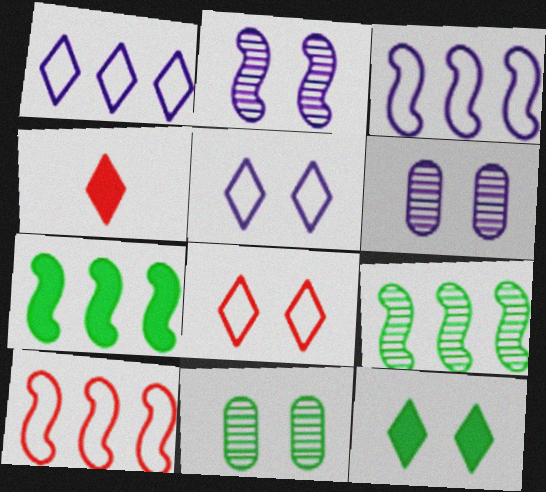[[3, 4, 11]]